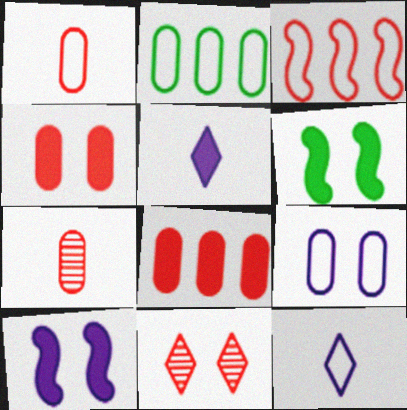[[1, 2, 9], 
[5, 6, 8], 
[6, 9, 11]]